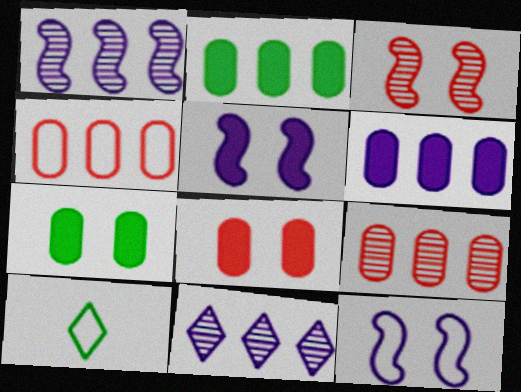[[1, 8, 10], 
[3, 6, 10], 
[4, 10, 12], 
[5, 9, 10]]